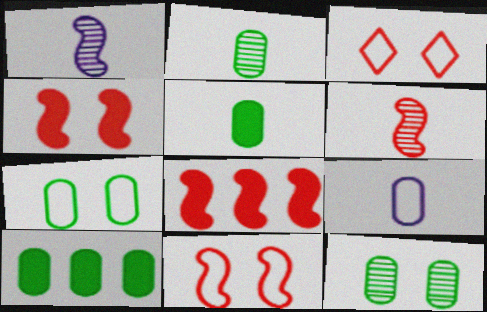[[1, 3, 10], 
[2, 7, 10], 
[6, 8, 11]]